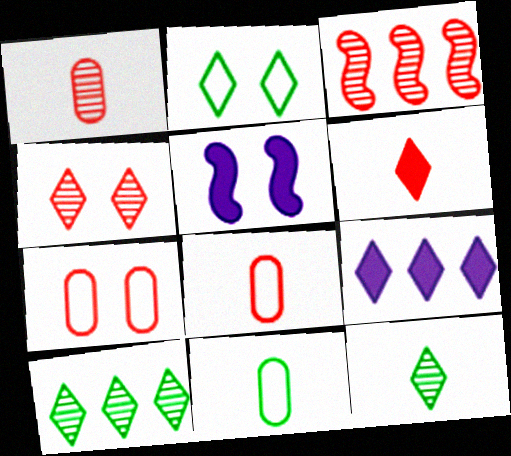[[1, 3, 4], 
[3, 6, 7], 
[5, 8, 10]]